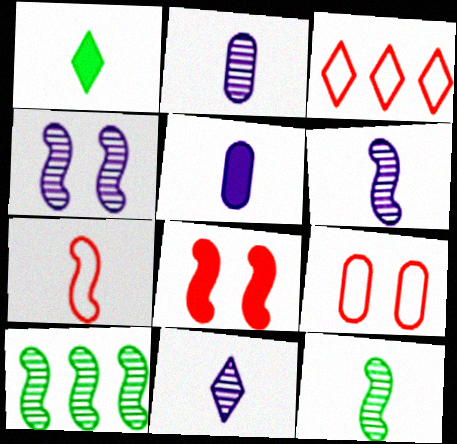[[1, 2, 7], 
[2, 6, 11], 
[3, 7, 9]]